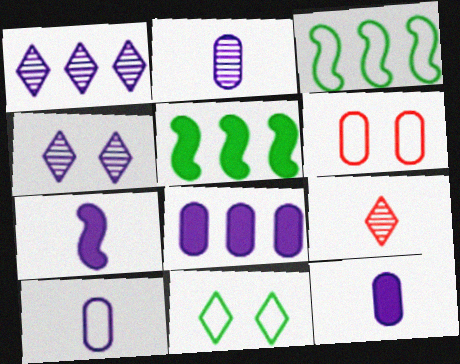[[2, 10, 12]]